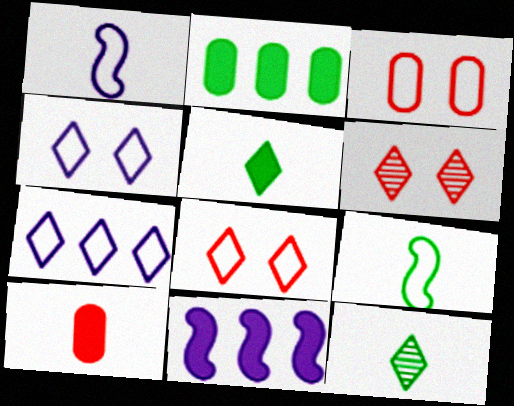[[1, 2, 6], 
[1, 10, 12], 
[3, 7, 9], 
[3, 11, 12], 
[5, 6, 7]]